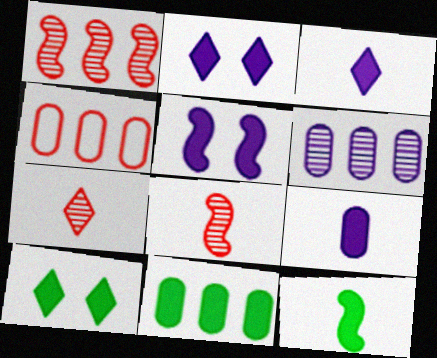[[4, 6, 11], 
[10, 11, 12]]